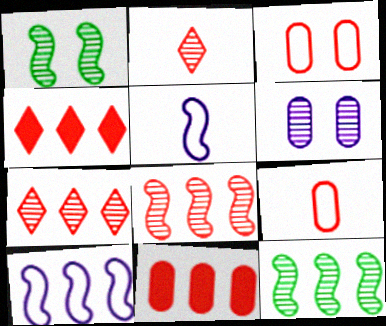[[2, 6, 12]]